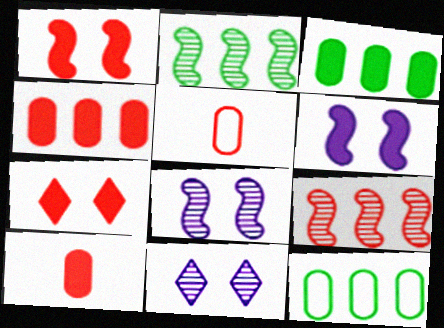[[5, 7, 9]]